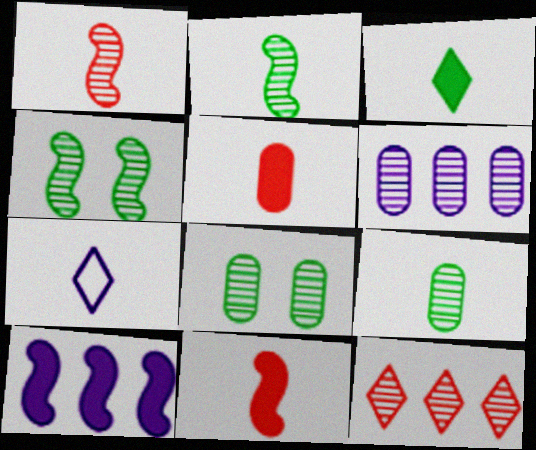[[2, 5, 7], 
[7, 9, 11]]